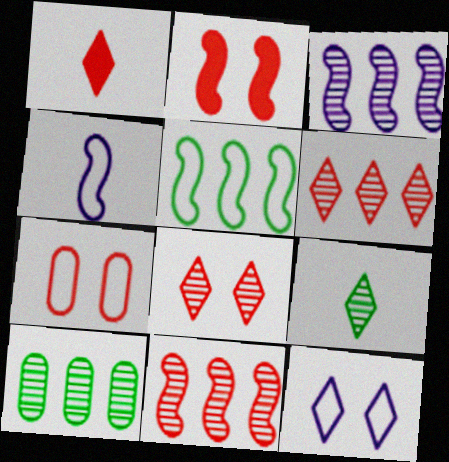[[1, 7, 11], 
[2, 7, 8], 
[3, 6, 10]]